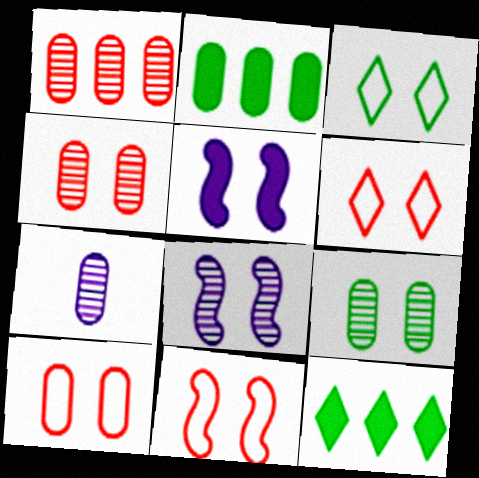[[1, 7, 9], 
[2, 7, 10], 
[3, 4, 5], 
[5, 6, 9], 
[6, 10, 11], 
[7, 11, 12]]